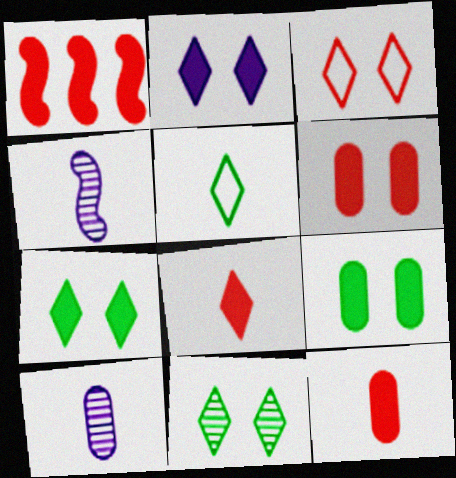[[1, 6, 8], 
[2, 3, 11], 
[4, 5, 12]]